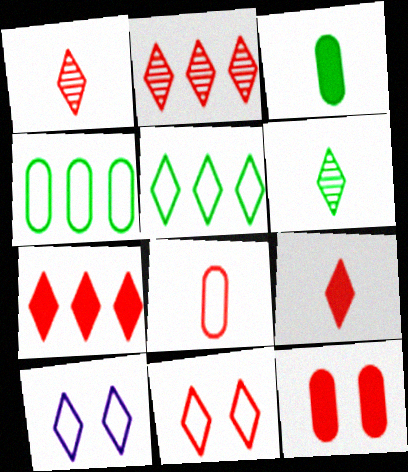[[1, 7, 11], 
[2, 9, 11], 
[6, 7, 10]]